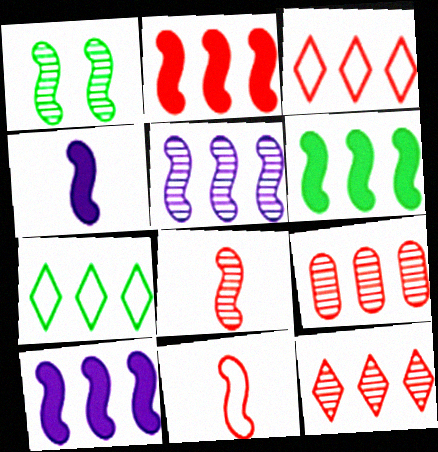[[1, 5, 8], 
[1, 10, 11], 
[2, 3, 9], 
[2, 6, 10], 
[7, 9, 10]]